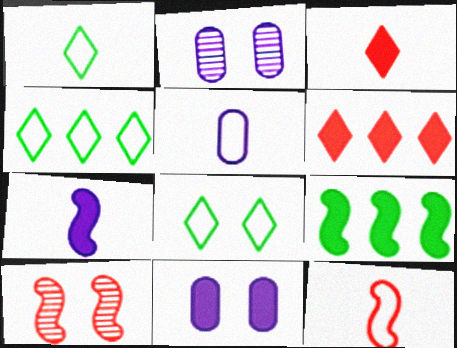[[1, 4, 8], 
[1, 5, 12], 
[3, 9, 11], 
[8, 10, 11]]